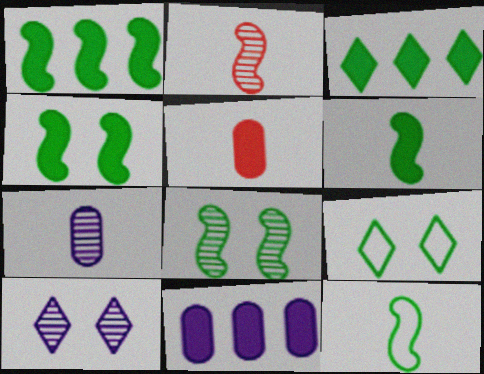[[1, 4, 6], 
[1, 8, 12], 
[2, 9, 11]]